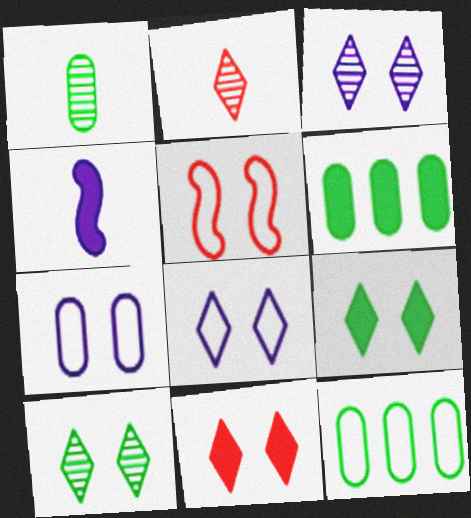[[4, 6, 11], 
[8, 10, 11]]